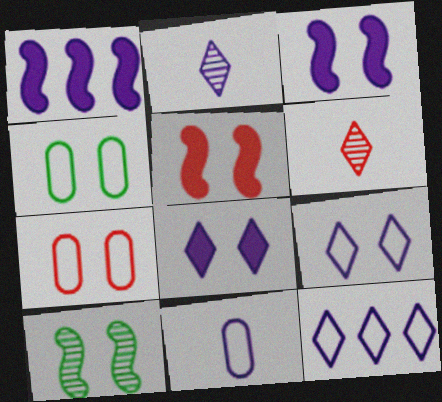[[1, 4, 6], 
[2, 8, 12], 
[7, 8, 10]]